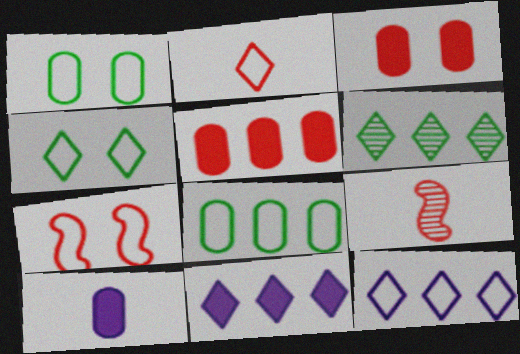[[1, 9, 11], 
[2, 4, 12], 
[6, 7, 10]]